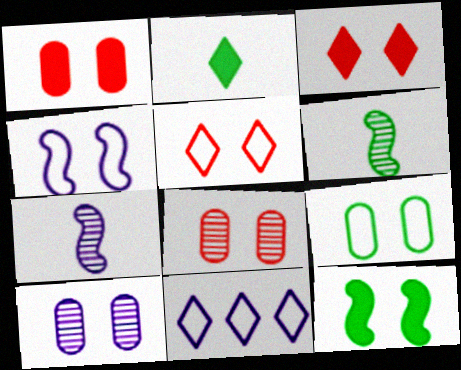[[1, 6, 11], 
[1, 9, 10], 
[4, 5, 9], 
[5, 10, 12]]